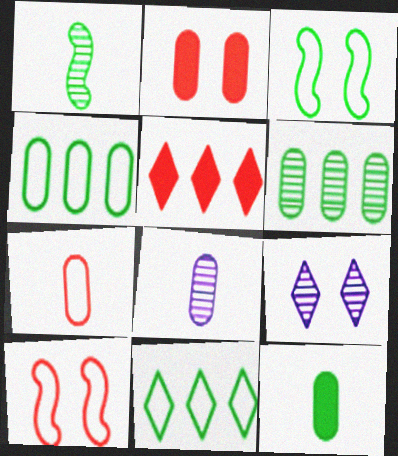[[2, 3, 9], 
[2, 4, 8], 
[3, 5, 8], 
[7, 8, 12]]